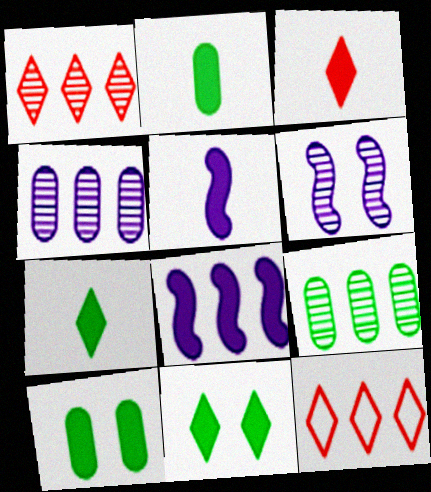[[2, 3, 5], 
[2, 6, 12], 
[3, 8, 10], 
[8, 9, 12]]